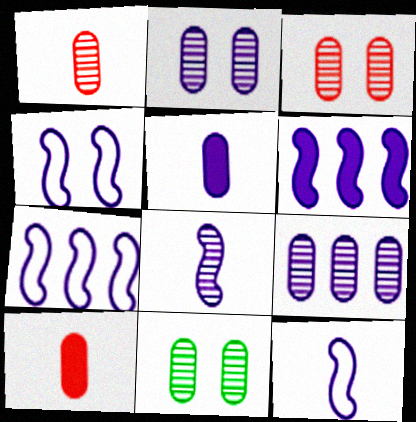[[1, 9, 11], 
[2, 3, 11], 
[4, 6, 8], 
[4, 7, 12]]